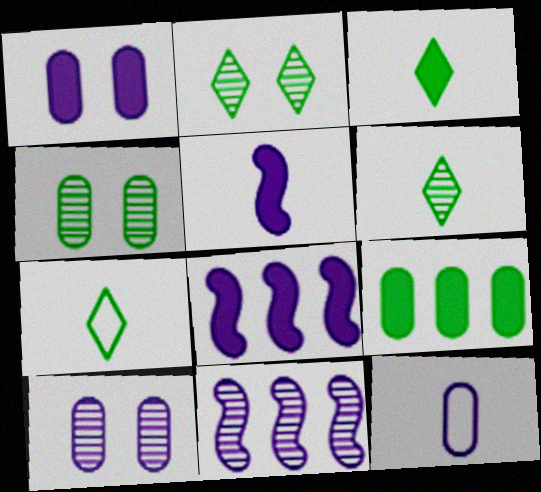[[3, 6, 7]]